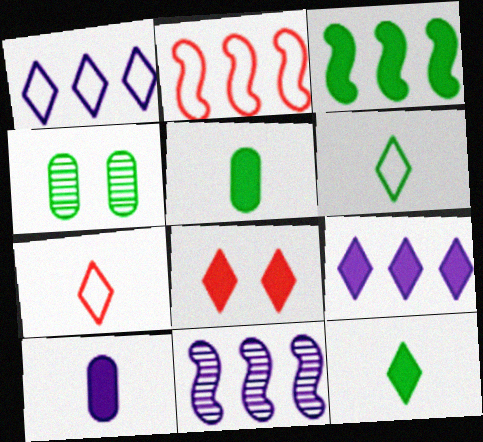[[2, 3, 11], 
[3, 4, 6], 
[3, 8, 10], 
[8, 9, 12]]